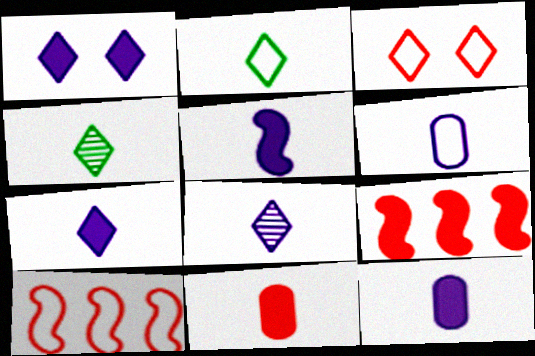[[5, 6, 8], 
[5, 7, 12]]